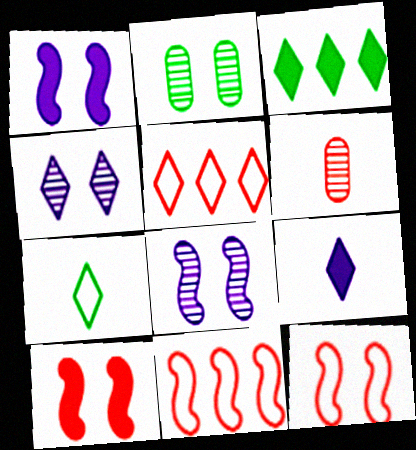[[2, 9, 11], 
[5, 6, 10]]